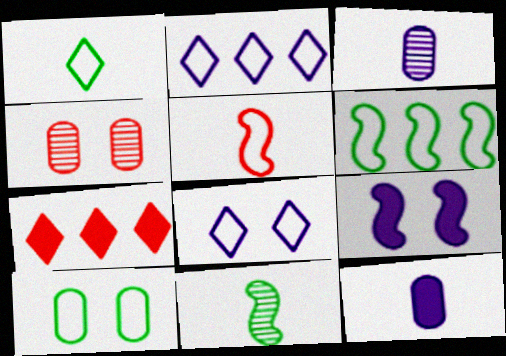[[1, 6, 10], 
[2, 3, 9], 
[2, 5, 10], 
[4, 5, 7]]